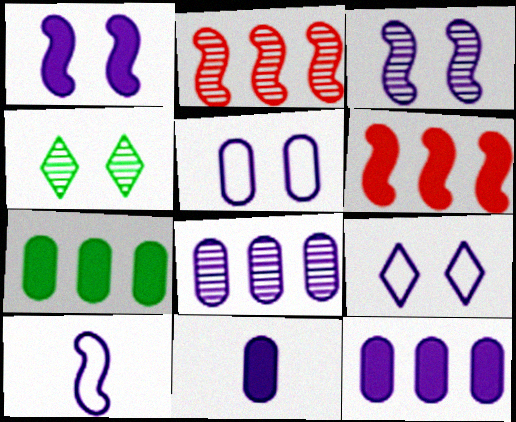[[5, 8, 11]]